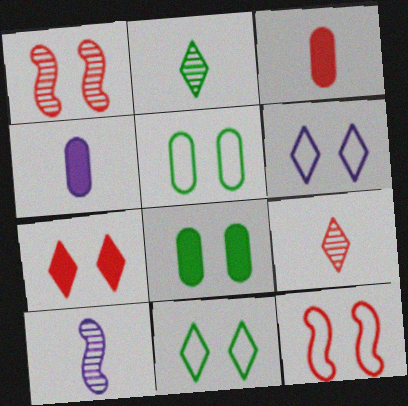[[1, 6, 8], 
[5, 6, 12]]